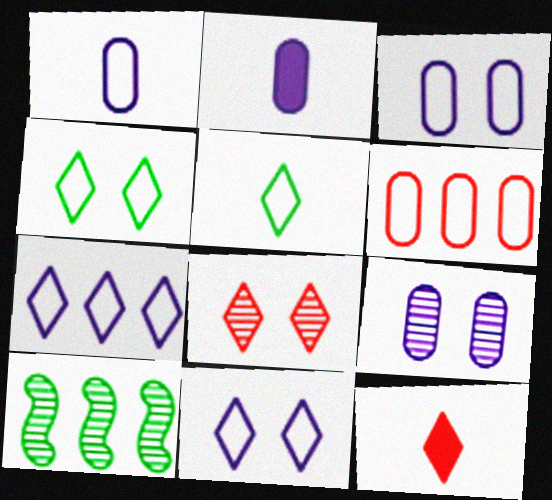[[3, 10, 12]]